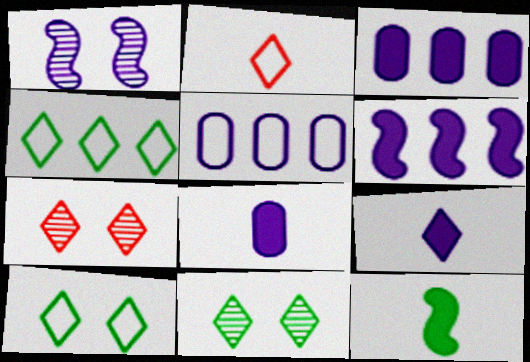[[1, 5, 9], 
[4, 7, 9], 
[5, 7, 12]]